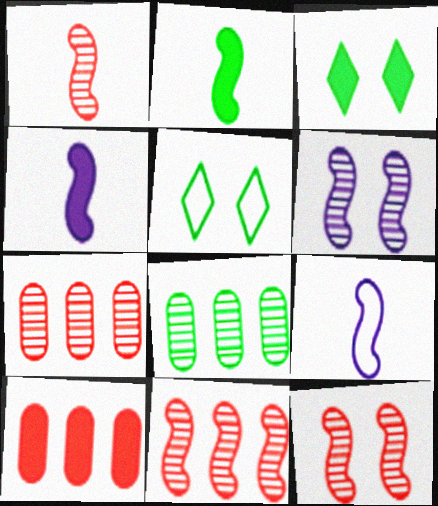[[1, 2, 9], 
[1, 11, 12], 
[2, 5, 8], 
[3, 4, 10], 
[3, 7, 9], 
[4, 5, 7]]